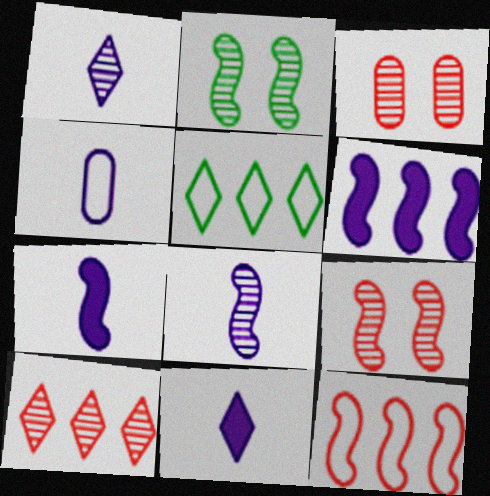[[1, 4, 7], 
[2, 7, 12], 
[3, 5, 7], 
[4, 8, 11]]